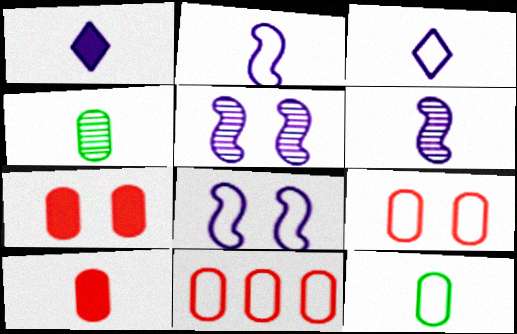[]